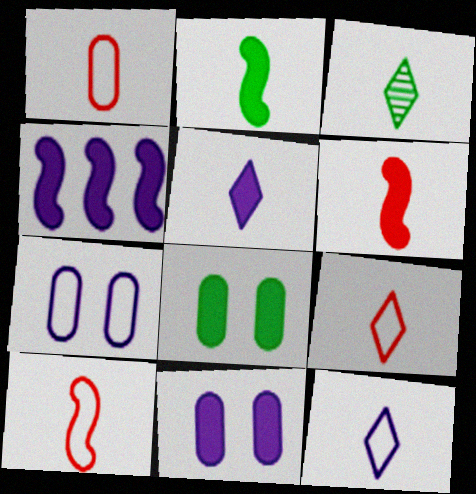[[1, 9, 10], 
[3, 5, 9], 
[4, 5, 11]]